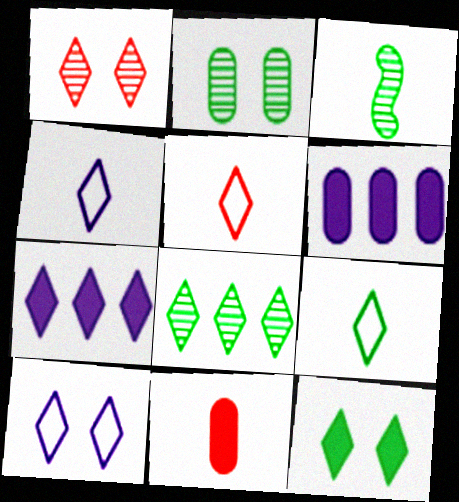[[1, 7, 9], 
[1, 10, 12], 
[2, 3, 8], 
[3, 4, 11], 
[4, 5, 9], 
[8, 9, 12]]